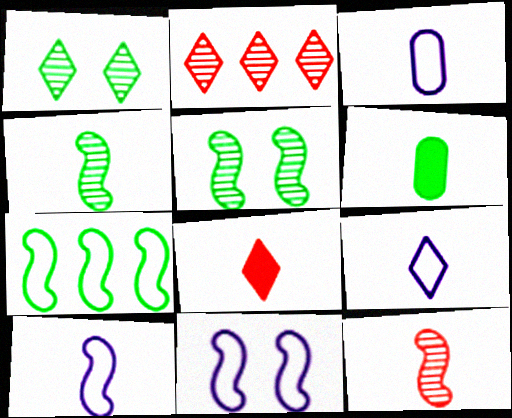[[1, 6, 7], 
[2, 6, 11], 
[3, 4, 8], 
[3, 9, 10], 
[6, 9, 12]]